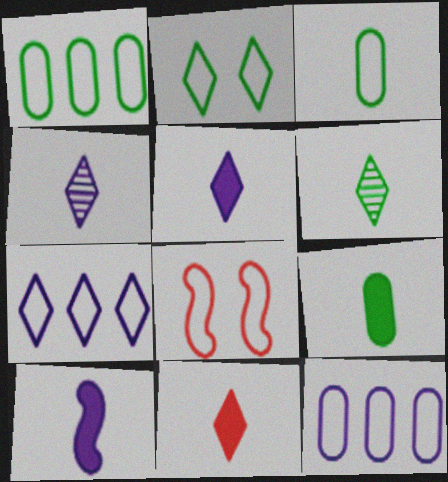[[3, 7, 8], 
[9, 10, 11]]